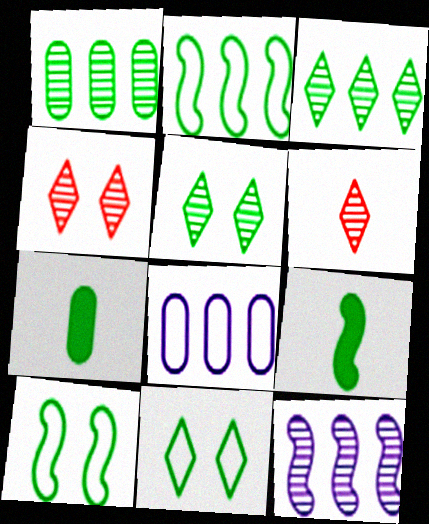[[1, 9, 11], 
[2, 5, 7], 
[3, 7, 10], 
[4, 8, 9]]